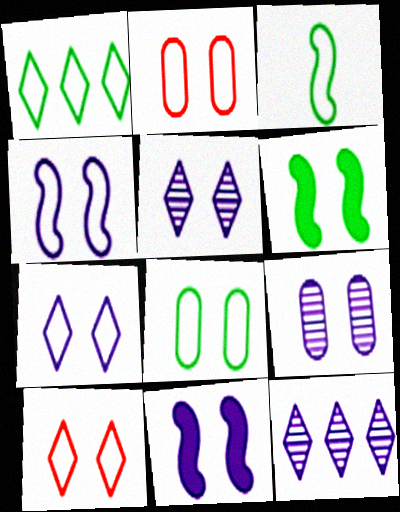[[1, 3, 8], 
[2, 5, 6], 
[4, 8, 10], 
[6, 9, 10], 
[7, 9, 11]]